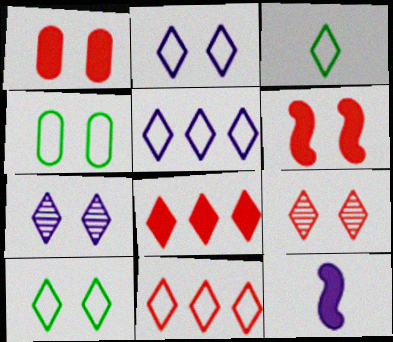[[2, 3, 11], 
[3, 7, 8], 
[4, 6, 7]]